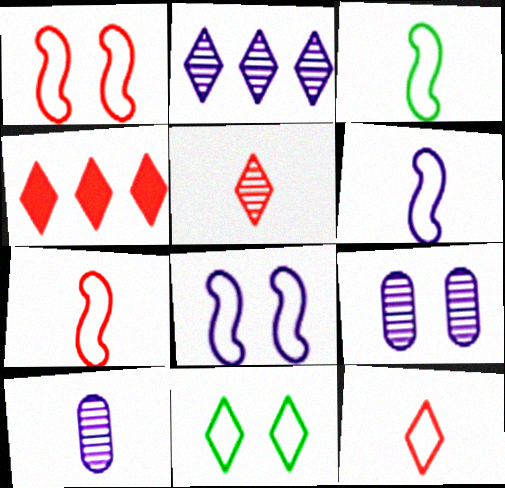[[3, 4, 9], 
[3, 6, 7]]